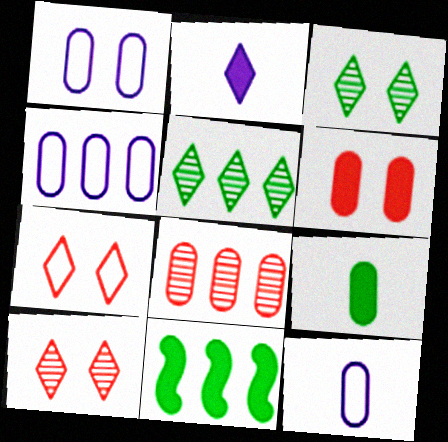[[1, 4, 12], 
[1, 8, 9], 
[2, 5, 7], 
[2, 6, 11], 
[10, 11, 12]]